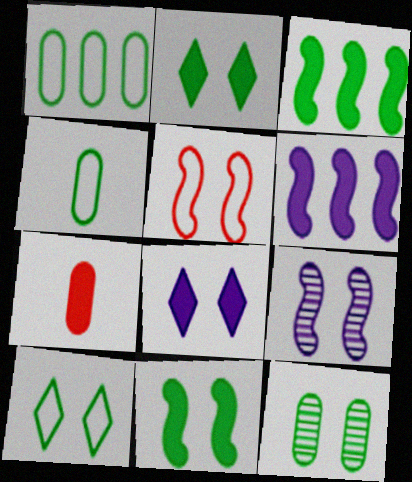[[2, 6, 7], 
[3, 7, 8], 
[5, 8, 12], 
[5, 9, 11], 
[10, 11, 12]]